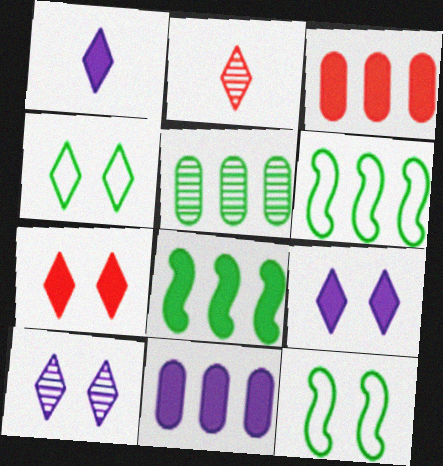[[2, 11, 12], 
[4, 7, 10]]